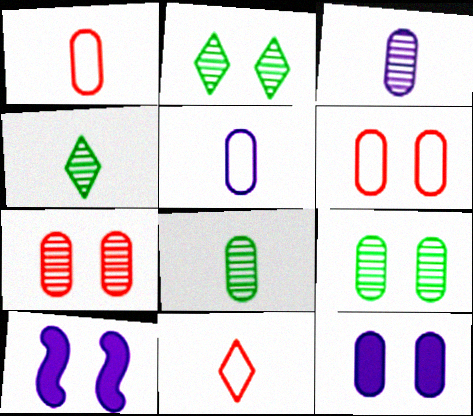[[2, 6, 10], 
[6, 9, 12]]